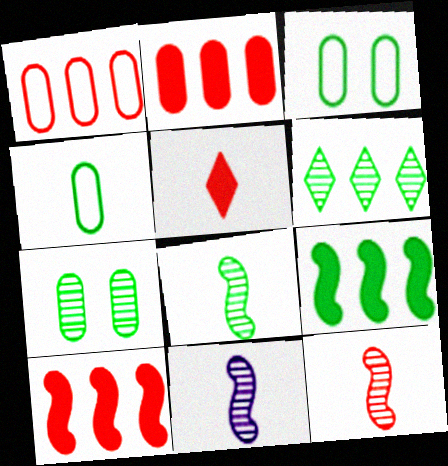[[4, 5, 11], 
[6, 7, 8], 
[8, 11, 12]]